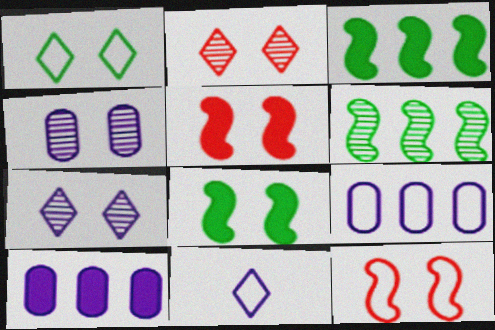[[1, 4, 5]]